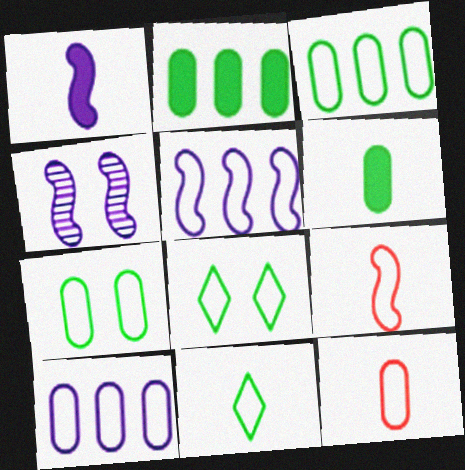[[1, 4, 5], 
[5, 8, 12], 
[7, 10, 12], 
[8, 9, 10]]